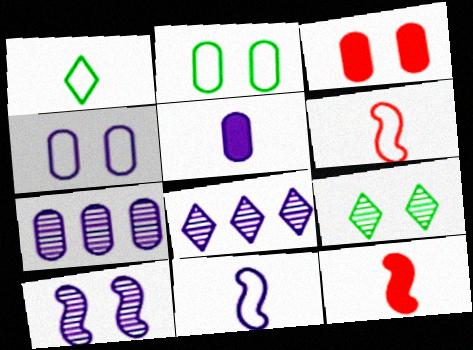[[2, 8, 12], 
[4, 5, 7]]